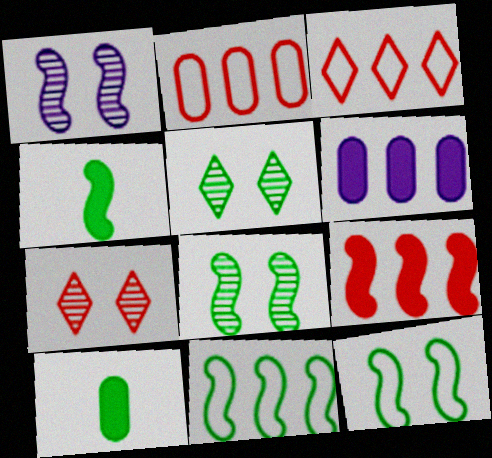[[1, 3, 10], 
[4, 8, 11], 
[5, 10, 11]]